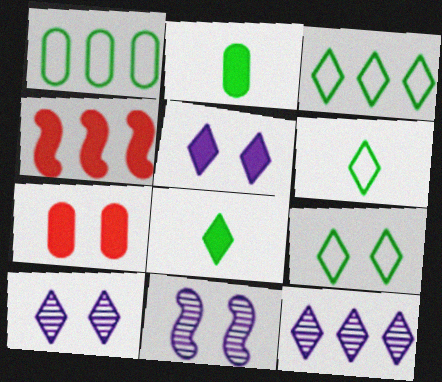[[1, 4, 12], 
[2, 4, 5], 
[3, 6, 9], 
[7, 9, 11]]